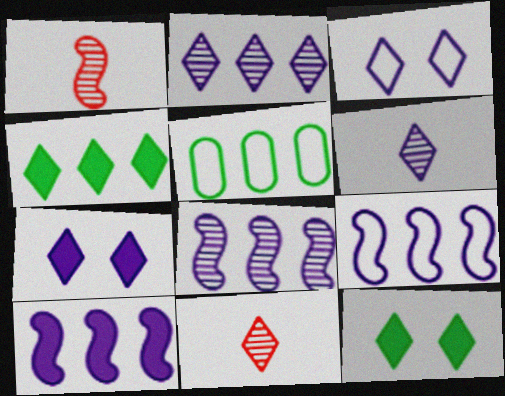[[1, 5, 7], 
[3, 4, 11], 
[8, 9, 10]]